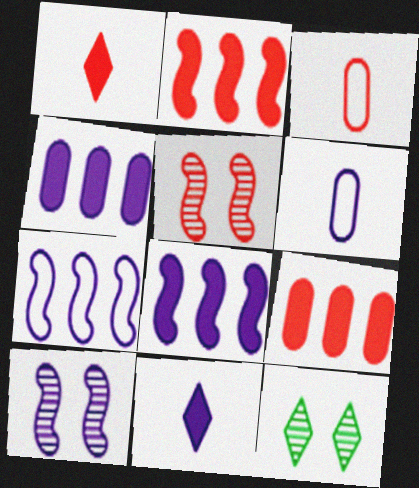[[2, 6, 12], 
[3, 8, 12]]